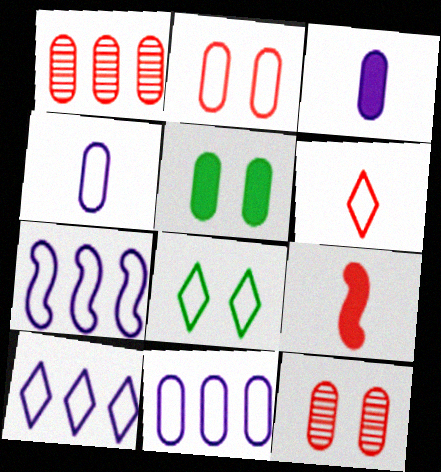[[1, 4, 5], 
[6, 8, 10], 
[7, 10, 11]]